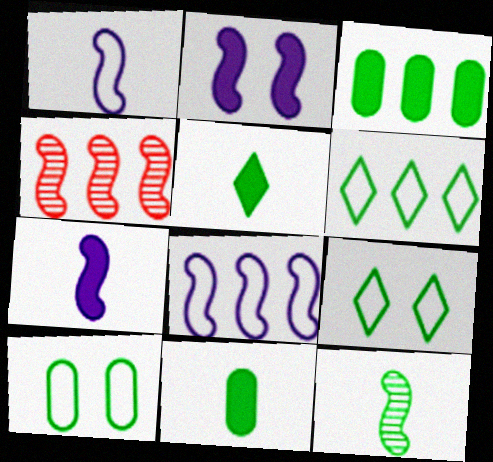[[3, 9, 12]]